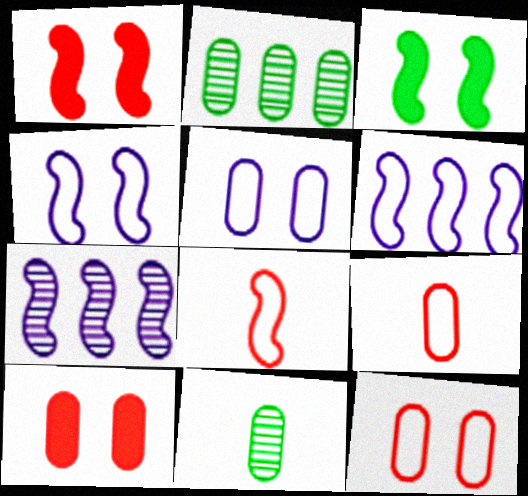[[3, 7, 8]]